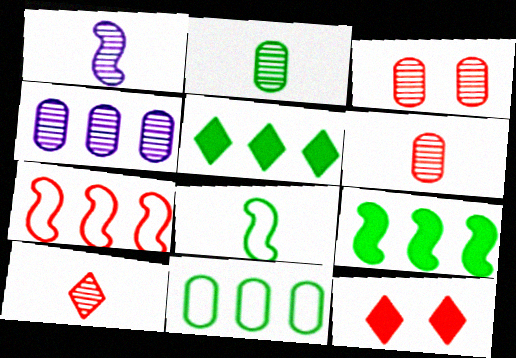[[1, 2, 10], 
[1, 11, 12], 
[2, 3, 4], 
[4, 5, 7], 
[4, 8, 12], 
[6, 7, 12]]